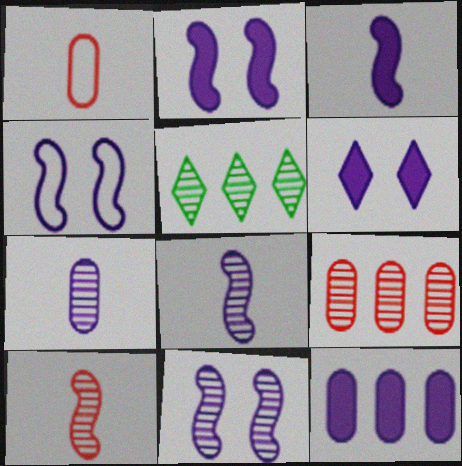[[1, 2, 5], 
[2, 4, 11], 
[3, 6, 12]]